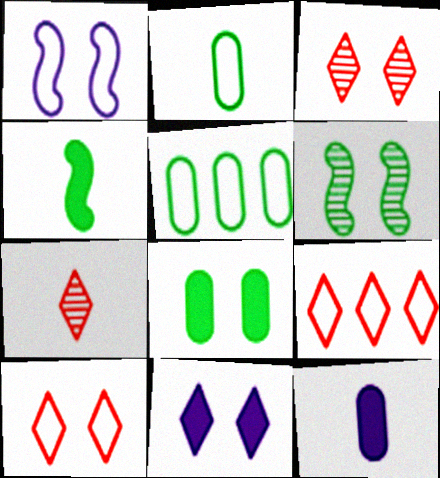[[1, 2, 9], 
[1, 3, 8], 
[6, 9, 12]]